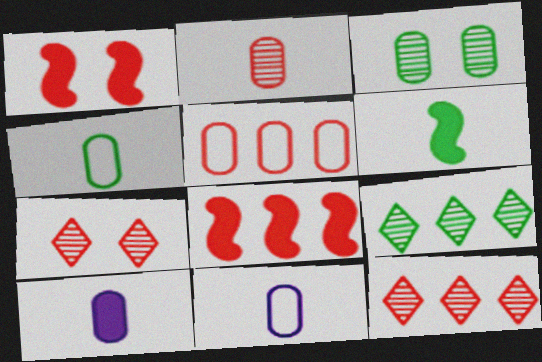[[1, 9, 11], 
[2, 4, 10], 
[3, 5, 10], 
[5, 8, 12]]